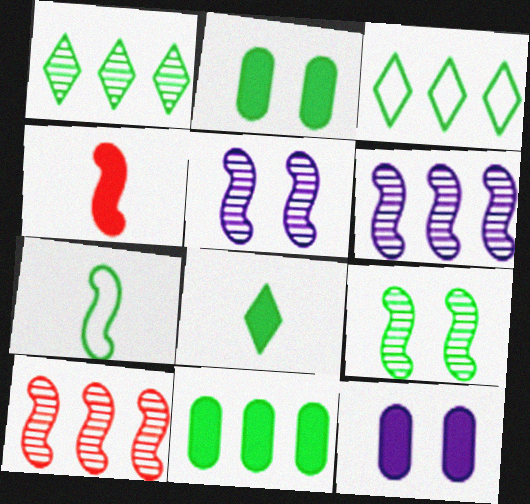[[1, 2, 7]]